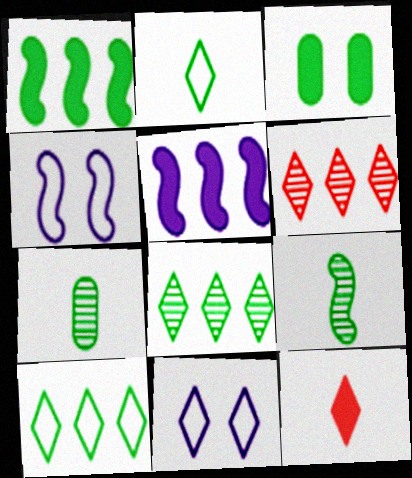[[3, 5, 12], 
[3, 9, 10], 
[8, 11, 12]]